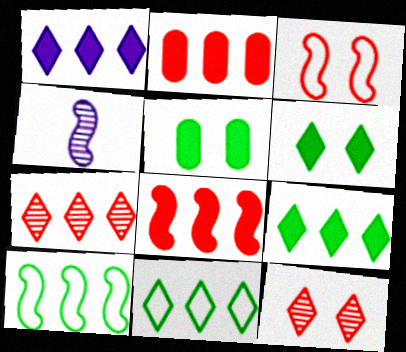[[1, 7, 11]]